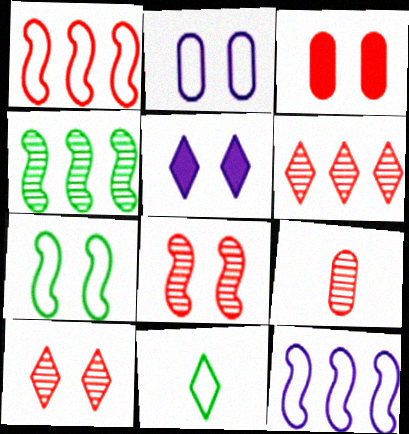[[1, 2, 11], 
[5, 6, 11], 
[6, 8, 9]]